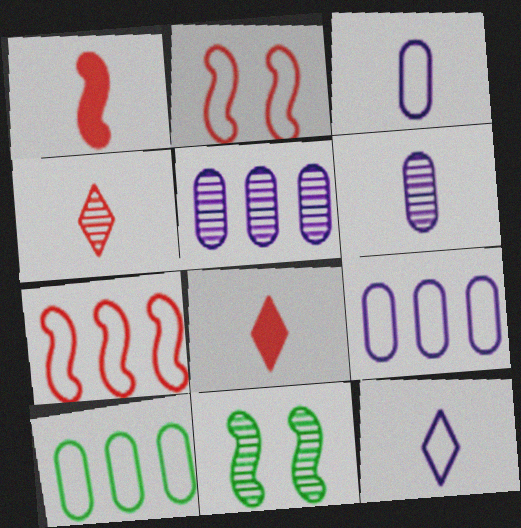[[2, 10, 12], 
[4, 5, 11], 
[8, 9, 11]]